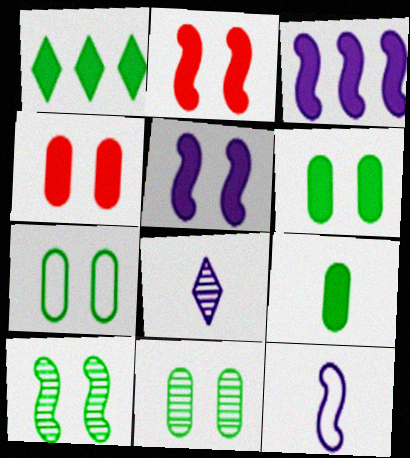[[6, 7, 11]]